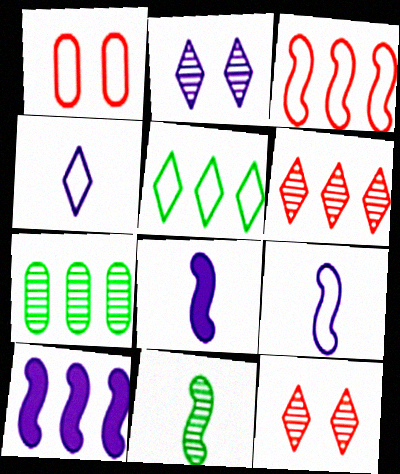[[1, 5, 9]]